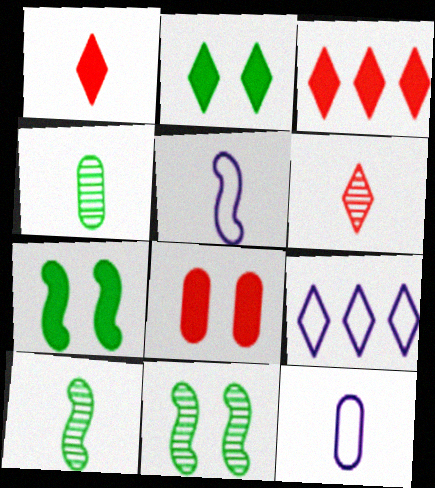[[1, 4, 5], 
[1, 10, 12], 
[2, 6, 9], 
[3, 11, 12], 
[8, 9, 10]]